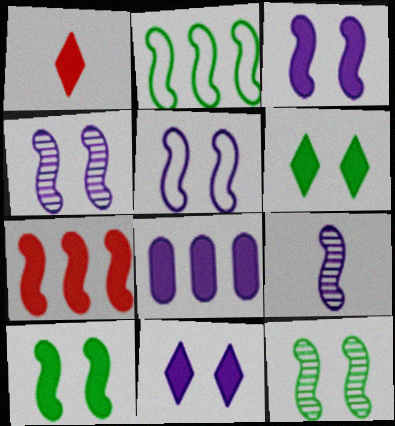[[1, 8, 10], 
[3, 4, 5]]